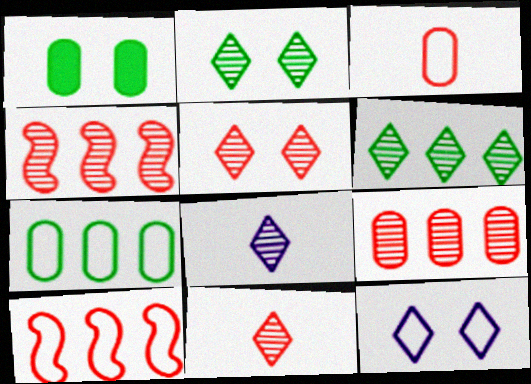[[1, 8, 10], 
[5, 6, 8]]